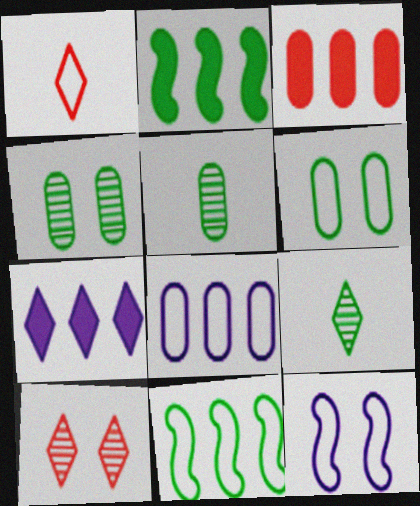[[2, 3, 7], 
[2, 6, 9], 
[3, 9, 12]]